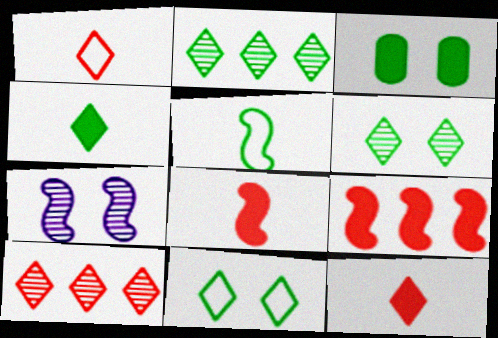[[2, 3, 5], 
[2, 4, 11], 
[5, 7, 9]]